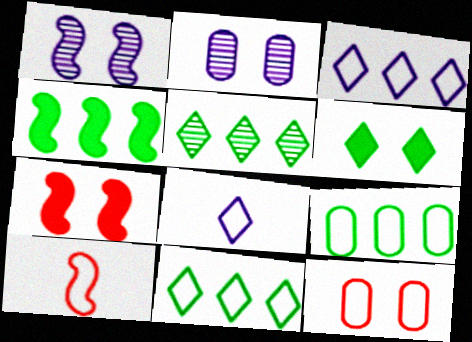[[1, 4, 10], 
[1, 6, 12], 
[4, 5, 9]]